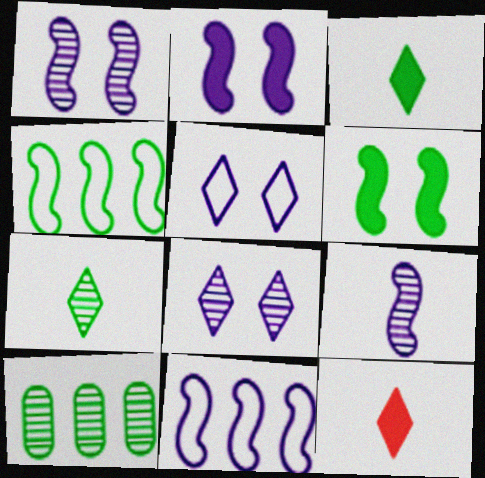[[2, 9, 11]]